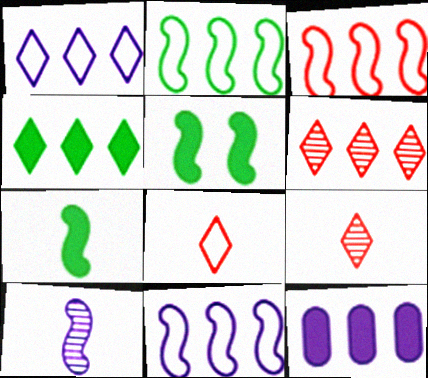[[1, 4, 6], 
[2, 3, 11], 
[2, 6, 12], 
[3, 5, 10]]